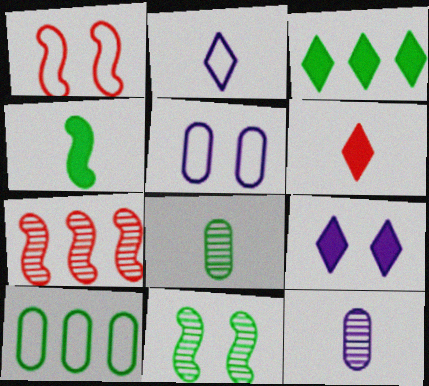[[1, 2, 10], 
[1, 3, 12], 
[3, 6, 9]]